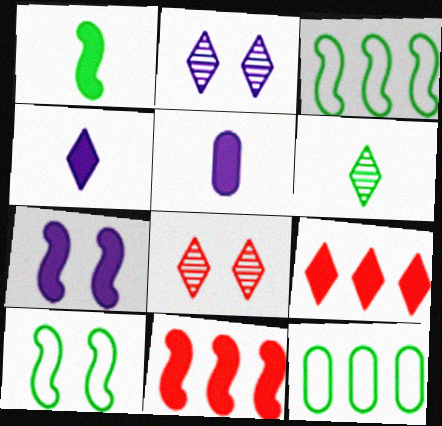[[1, 7, 11], 
[3, 5, 8]]